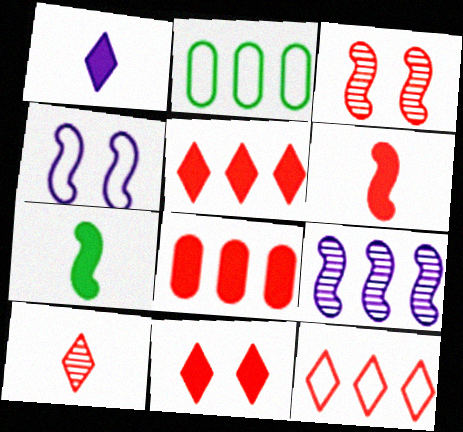[[1, 2, 3], 
[2, 5, 9], 
[6, 8, 11], 
[10, 11, 12]]